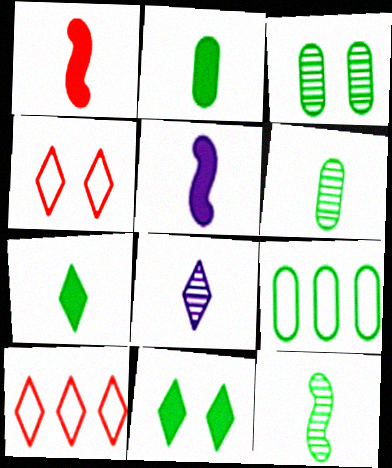[[2, 3, 9], 
[3, 5, 10], 
[8, 10, 11], 
[9, 11, 12]]